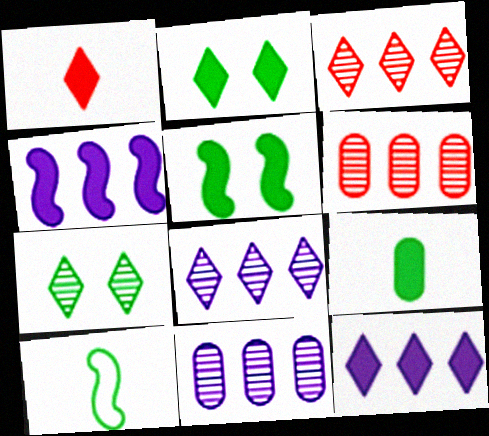[[1, 2, 12]]